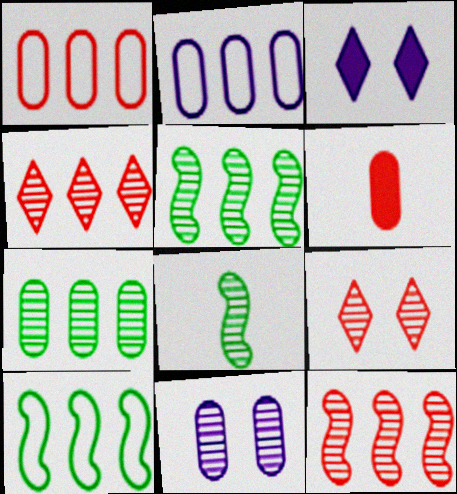[[1, 3, 8], 
[4, 8, 11]]